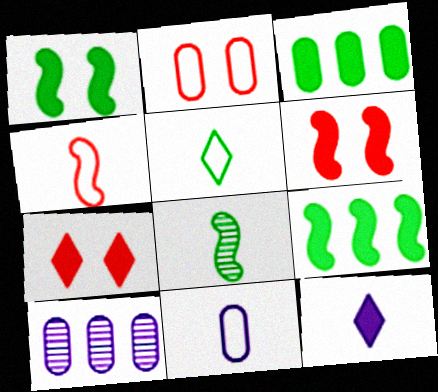[[3, 6, 12], 
[4, 5, 11], 
[5, 6, 10]]